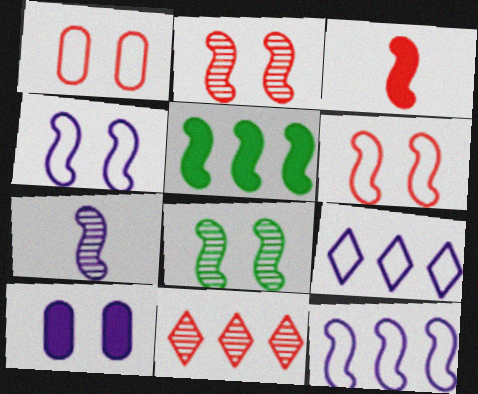[[1, 3, 11], 
[3, 8, 12], 
[5, 6, 7], 
[7, 9, 10]]